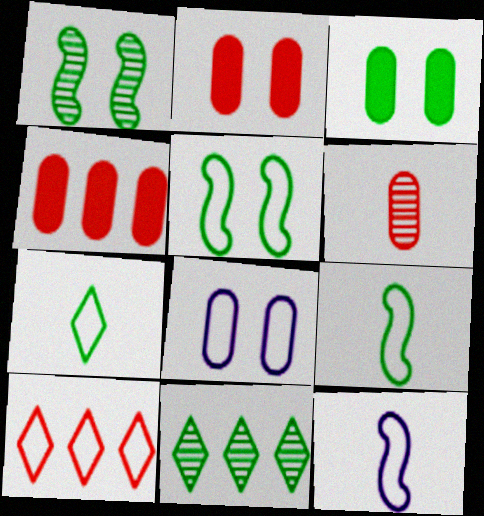[[2, 11, 12], 
[3, 9, 11], 
[8, 9, 10]]